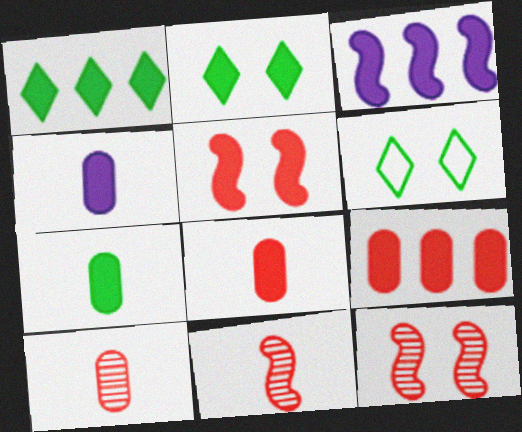[[1, 3, 9], 
[1, 4, 5], 
[2, 3, 8], 
[3, 6, 10], 
[4, 7, 8]]